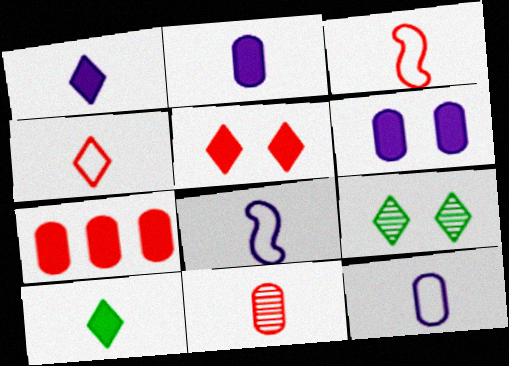[[7, 8, 9], 
[8, 10, 11]]